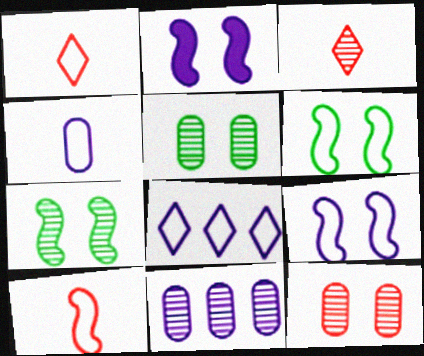[[3, 7, 11], 
[4, 8, 9]]